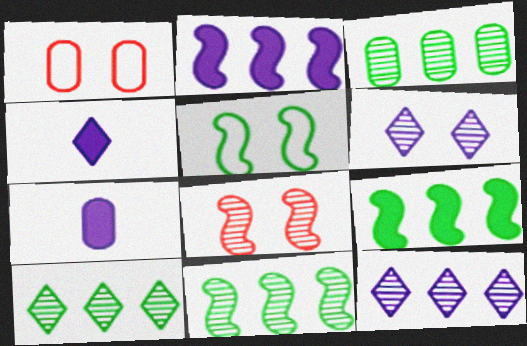[[1, 3, 7], 
[1, 4, 11], 
[3, 10, 11]]